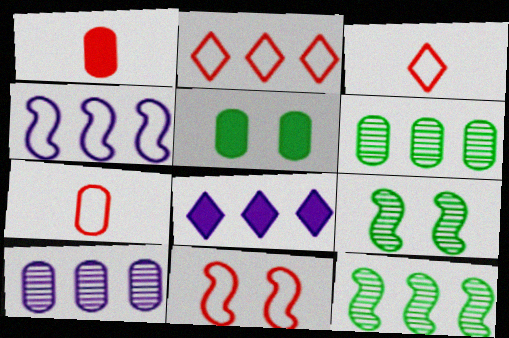[[2, 7, 11], 
[4, 8, 10], 
[5, 7, 10], 
[7, 8, 9]]